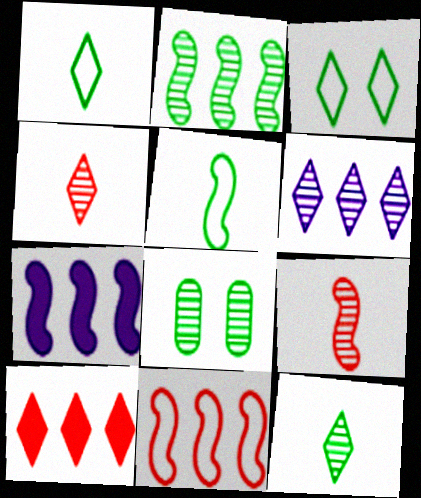[[2, 7, 11], 
[2, 8, 12], 
[6, 8, 9]]